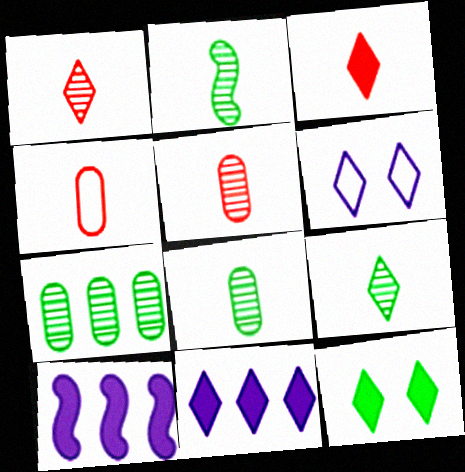[[2, 8, 9], 
[3, 11, 12]]